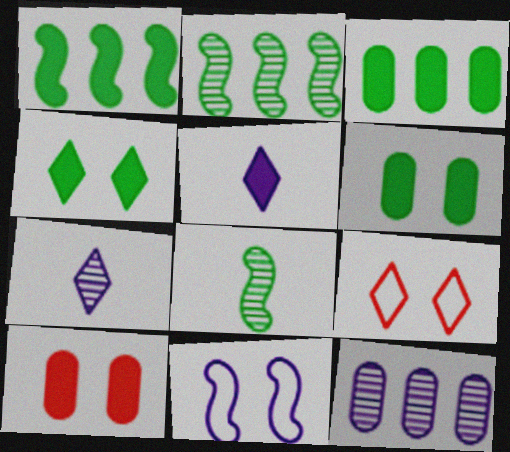[[1, 5, 10], 
[5, 11, 12]]